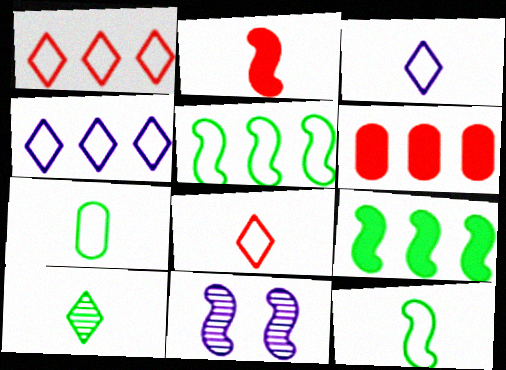[[2, 5, 11]]